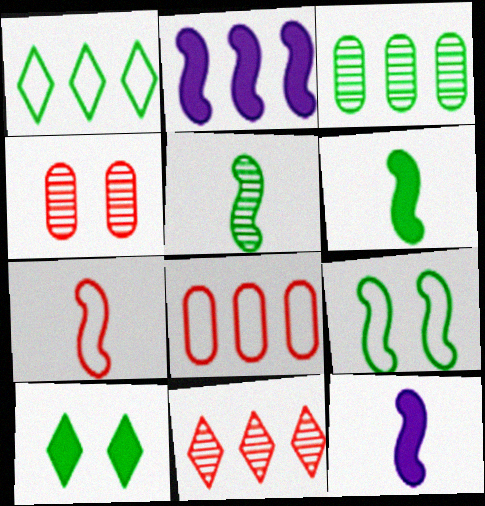[[1, 4, 12], 
[5, 7, 12]]